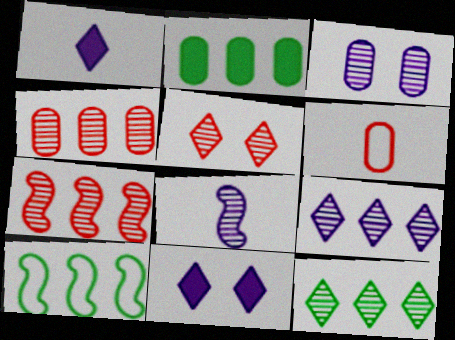[[2, 3, 6], 
[2, 10, 12], 
[3, 8, 9]]